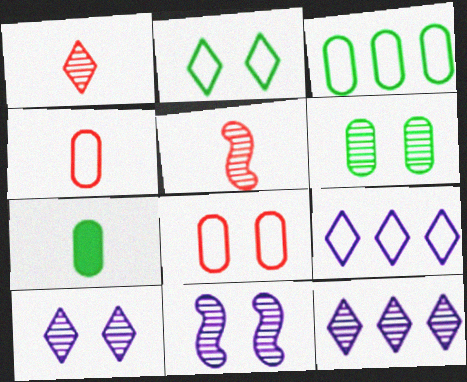[[3, 6, 7], 
[5, 6, 12]]